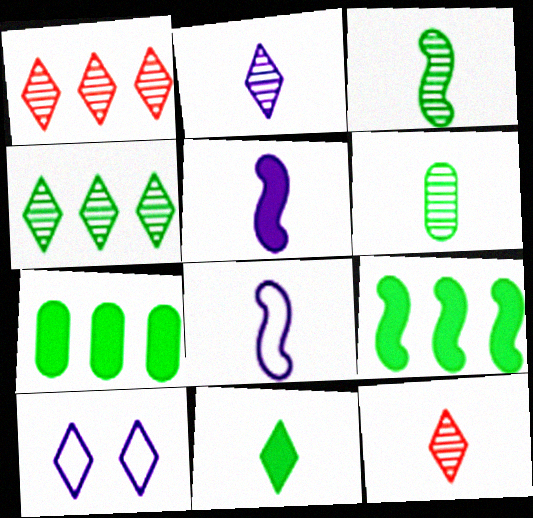[[1, 10, 11]]